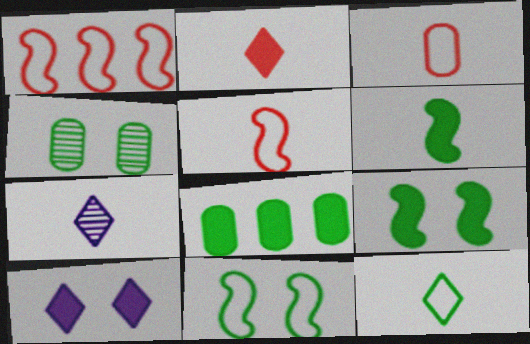[[2, 7, 12], 
[3, 6, 7]]